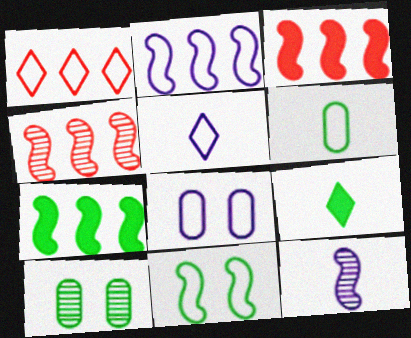[[2, 4, 7], 
[2, 5, 8], 
[3, 5, 10], 
[3, 11, 12], 
[4, 8, 9]]